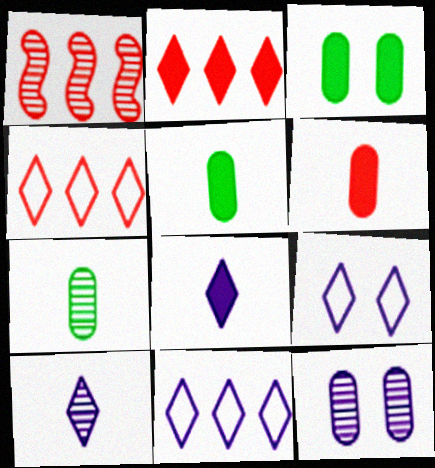[[1, 5, 9]]